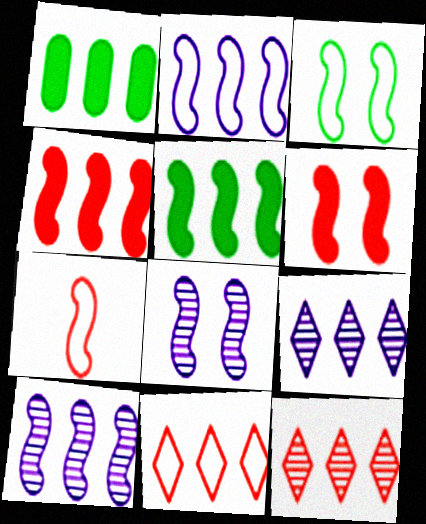[[1, 2, 12], 
[1, 10, 11], 
[2, 3, 7], 
[3, 6, 8], 
[5, 7, 8]]